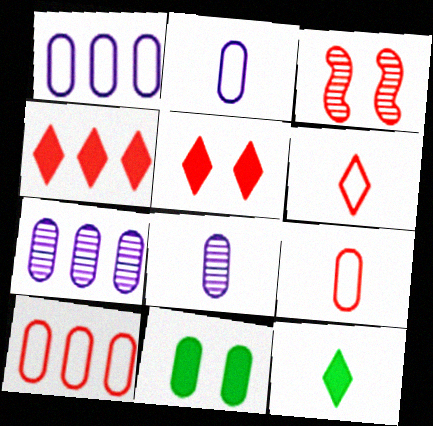[[1, 3, 12], 
[3, 4, 9], 
[7, 9, 11], 
[8, 10, 11]]